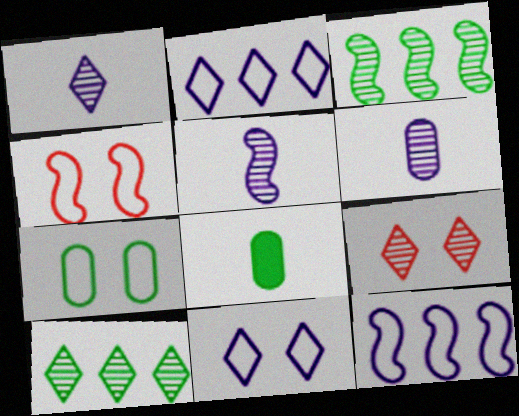[[1, 5, 6], 
[1, 9, 10], 
[3, 6, 9], 
[4, 7, 11], 
[8, 9, 12]]